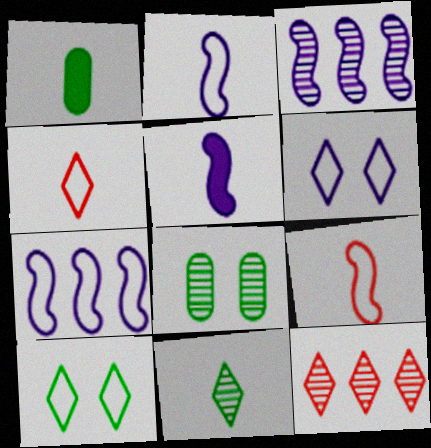[]